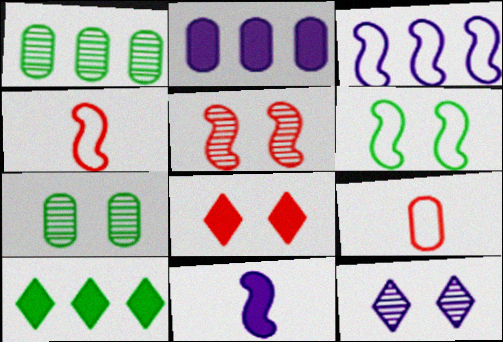[[2, 7, 9], 
[3, 4, 6], 
[5, 7, 12]]